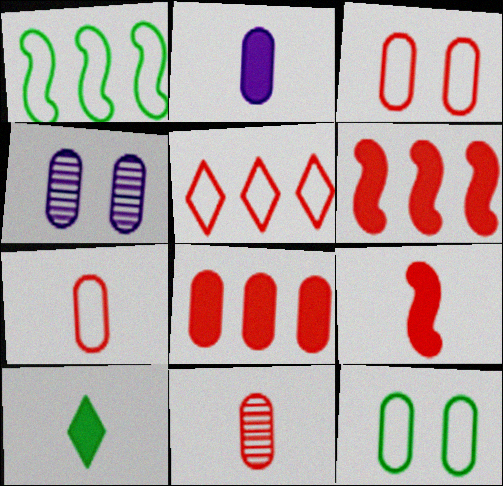[[2, 9, 10], 
[3, 8, 11]]